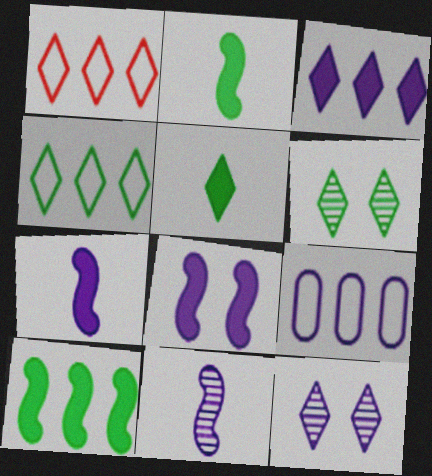[[1, 5, 12], 
[4, 5, 6], 
[7, 9, 12]]